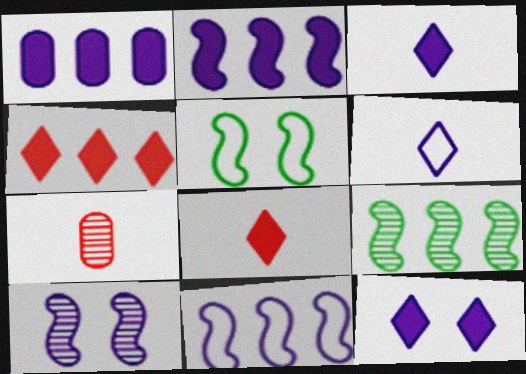[[1, 6, 10]]